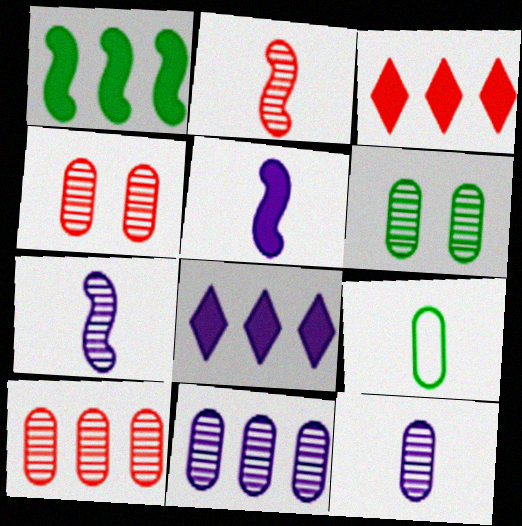[[6, 10, 12]]